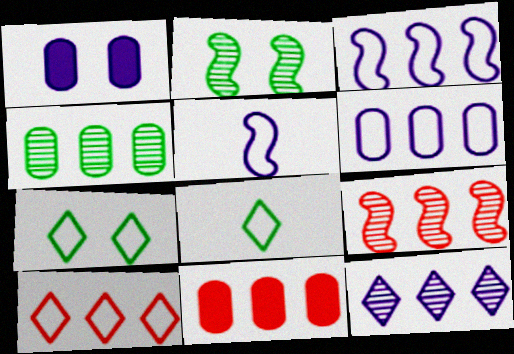[[1, 5, 12], 
[1, 8, 9], 
[4, 6, 11], 
[4, 9, 12], 
[9, 10, 11]]